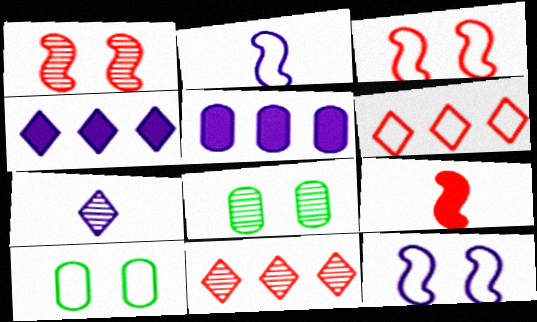[[2, 6, 10], 
[5, 7, 12]]